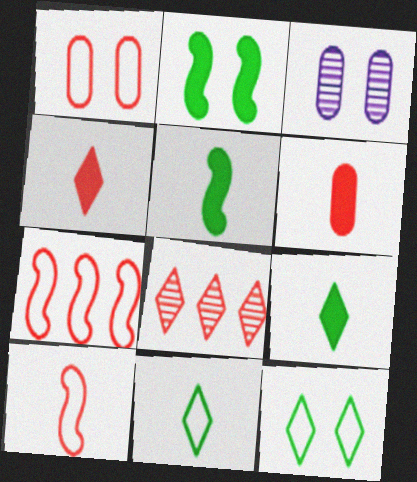[[3, 7, 9]]